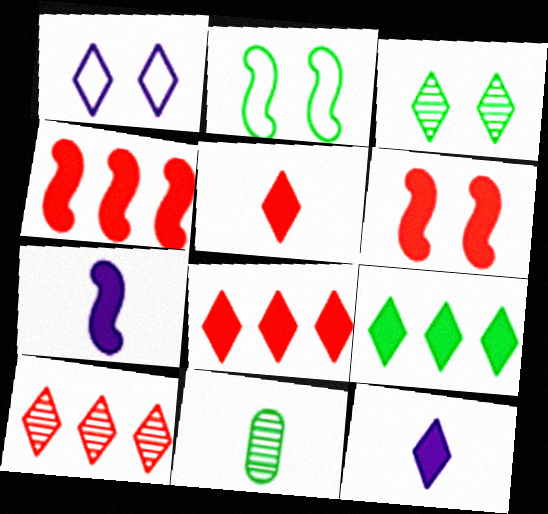[[1, 4, 11], 
[2, 9, 11]]